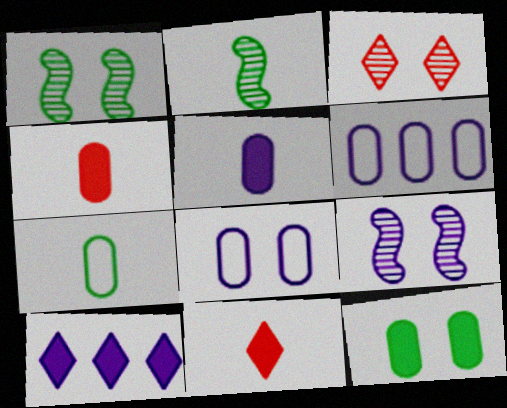[[1, 6, 11]]